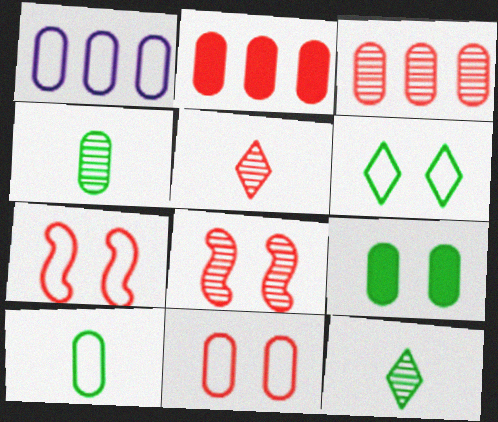[[1, 10, 11], 
[2, 5, 7], 
[3, 5, 8]]